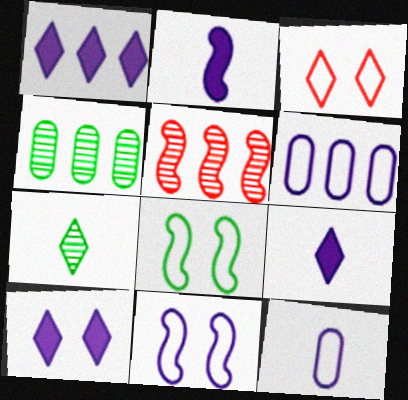[[1, 3, 7], 
[1, 9, 10], 
[2, 3, 4], 
[2, 5, 8]]